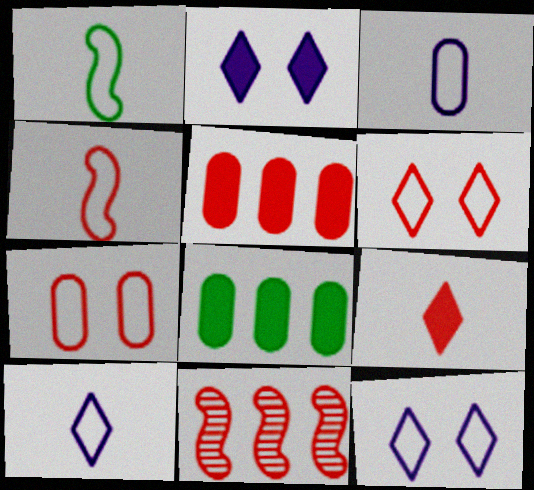[[7, 9, 11]]